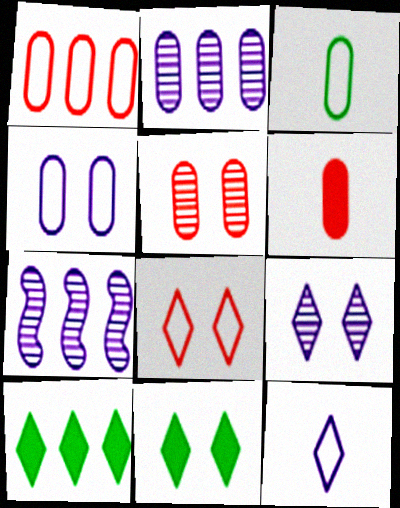[[1, 3, 4], 
[1, 5, 6], 
[1, 7, 10], 
[8, 9, 11]]